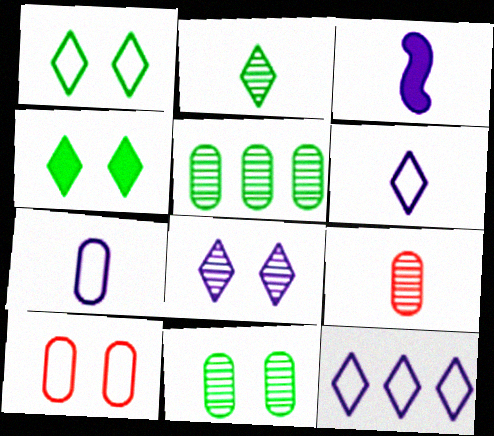[]